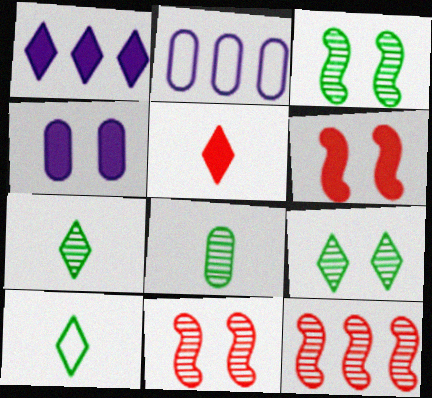[[2, 3, 5], 
[2, 6, 7], 
[4, 10, 12]]